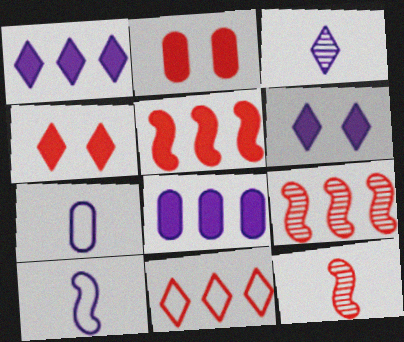[[2, 11, 12]]